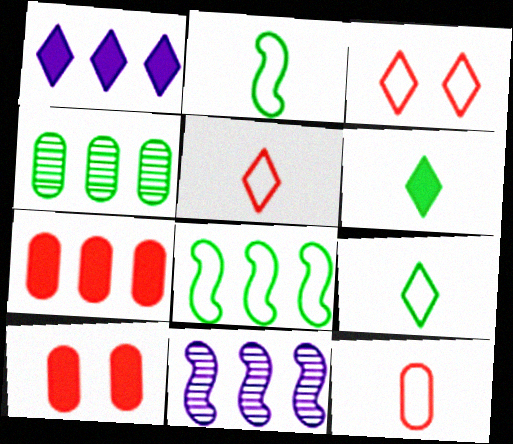[[9, 10, 11]]